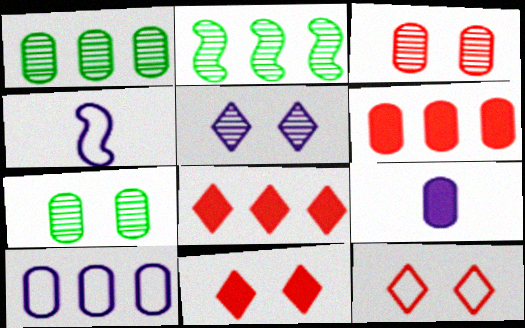[[1, 4, 11], 
[1, 6, 10], 
[2, 8, 10], 
[2, 9, 12], 
[4, 7, 8]]